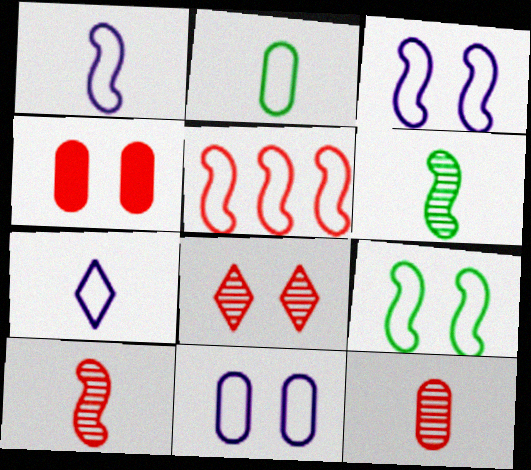[[1, 5, 9]]